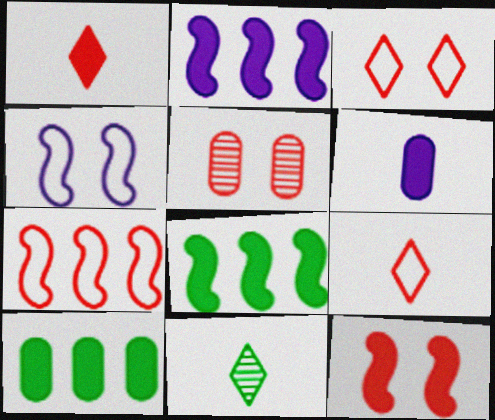[[1, 5, 7], 
[3, 5, 12]]